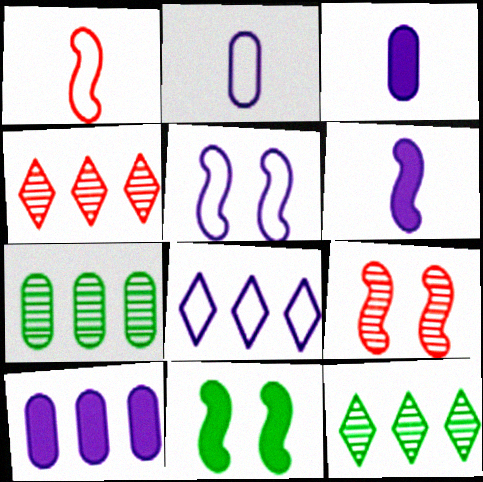[[2, 4, 11], 
[2, 5, 8], 
[5, 9, 11]]